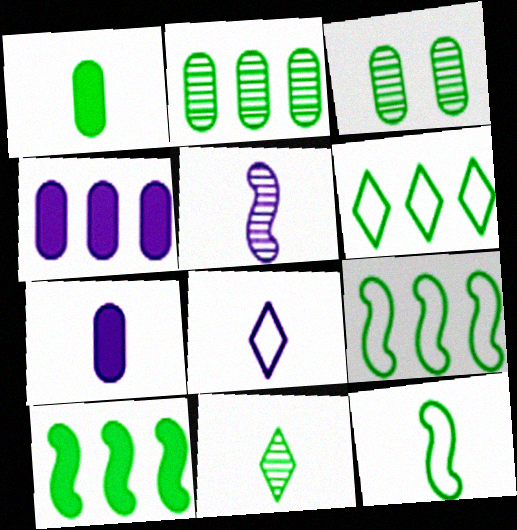[[1, 11, 12], 
[2, 6, 10], 
[5, 7, 8]]